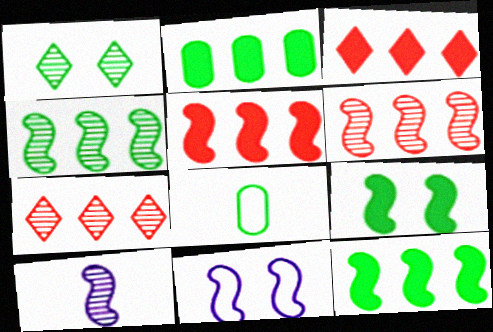[[1, 8, 12]]